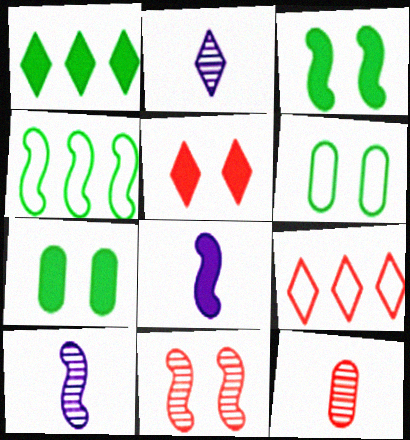[[4, 8, 11], 
[7, 9, 10]]